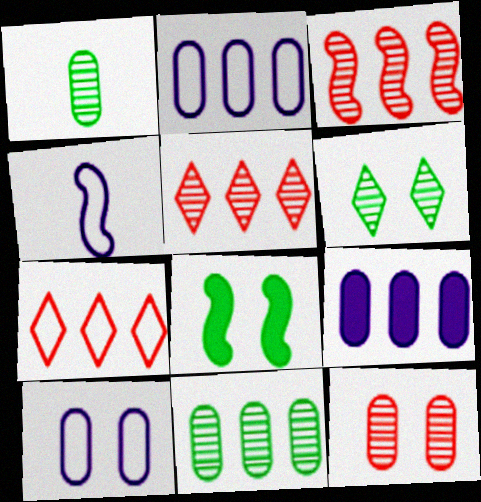[[3, 4, 8]]